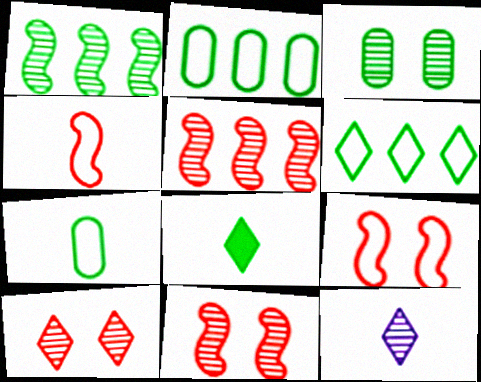[[3, 5, 12]]